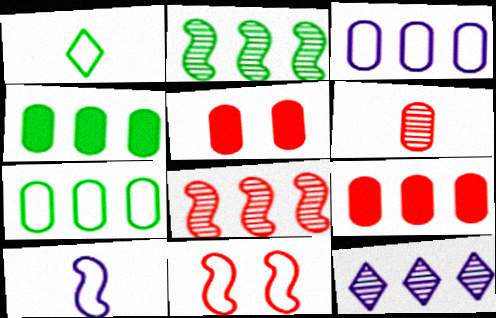[[1, 3, 11]]